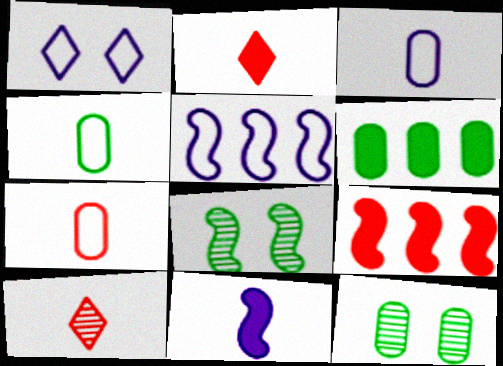[[1, 3, 5], 
[2, 5, 12], 
[3, 4, 7], 
[4, 6, 12], 
[4, 10, 11]]